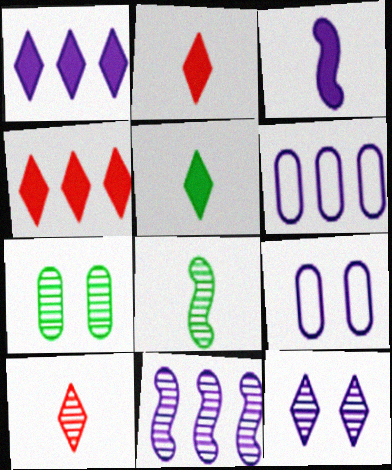[[1, 6, 11], 
[3, 6, 12], 
[4, 8, 9], 
[7, 10, 11]]